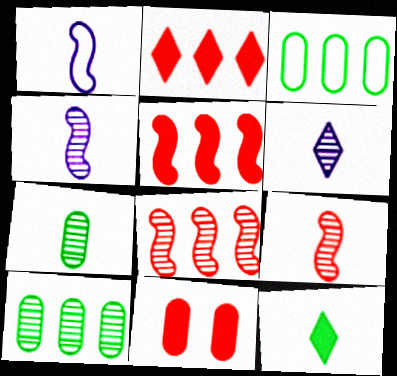[[6, 7, 9]]